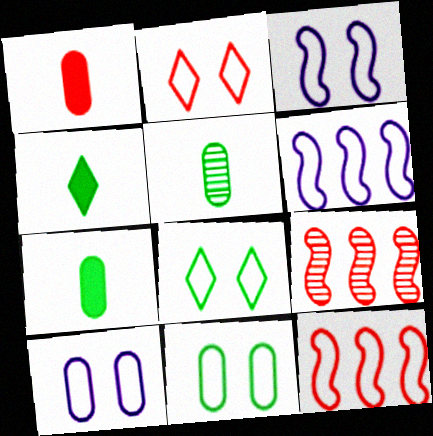[[1, 2, 9], 
[2, 3, 11], 
[4, 9, 10]]